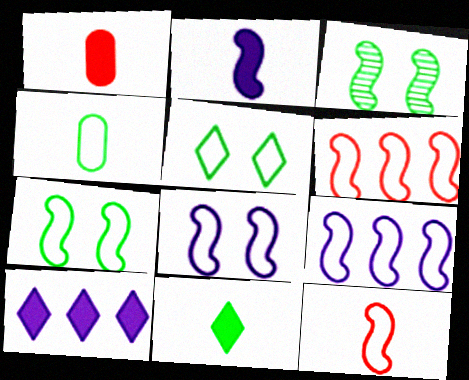[[1, 2, 11], 
[2, 3, 6], 
[7, 9, 12]]